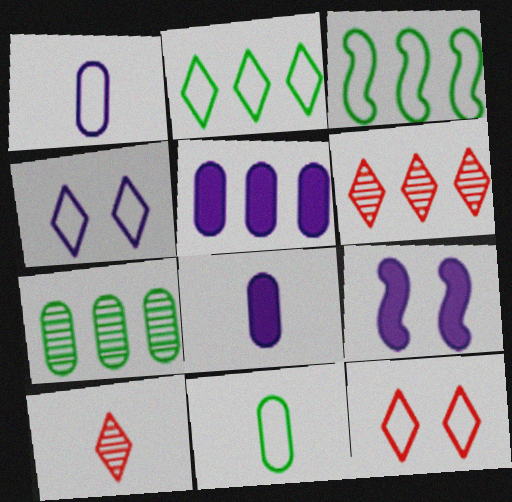[[1, 3, 12], 
[3, 5, 6], 
[6, 9, 11]]